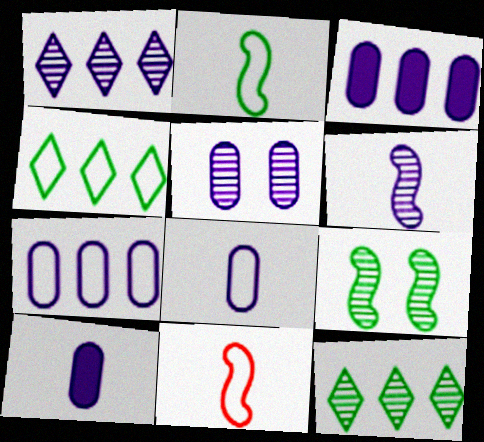[[1, 5, 6], 
[3, 5, 8], 
[5, 7, 10]]